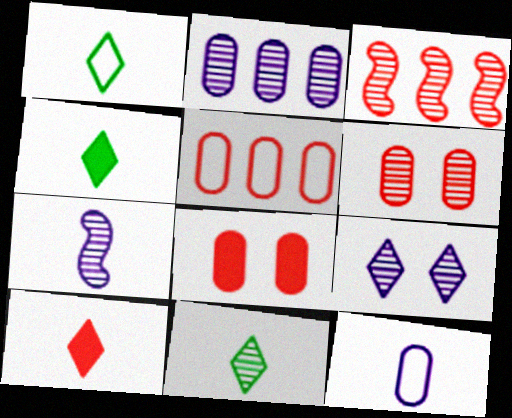[[1, 4, 11], 
[2, 7, 9]]